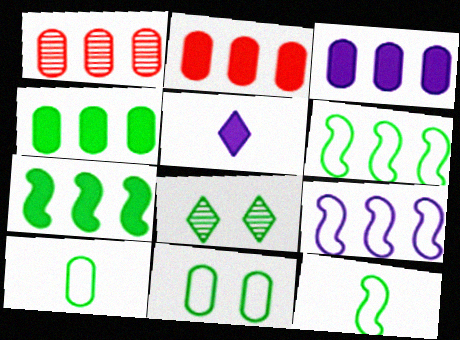[[2, 3, 4], 
[4, 8, 12], 
[7, 8, 10]]